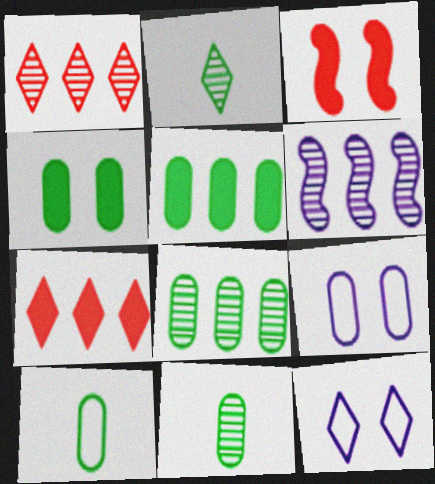[[1, 6, 8], 
[2, 7, 12], 
[4, 8, 10]]